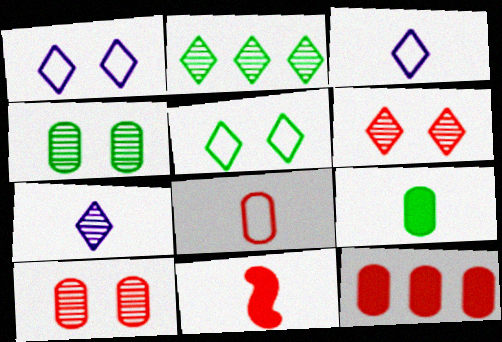[[2, 6, 7], 
[8, 10, 12]]